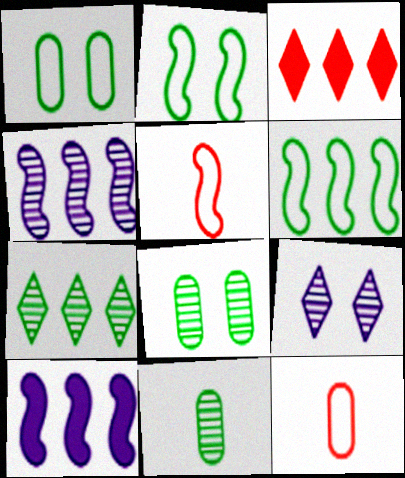[]